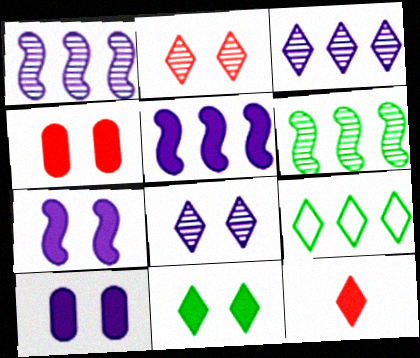[[4, 7, 11], 
[8, 9, 12]]